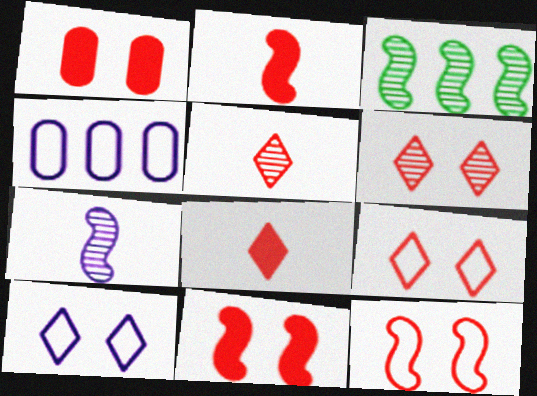[[1, 6, 12]]